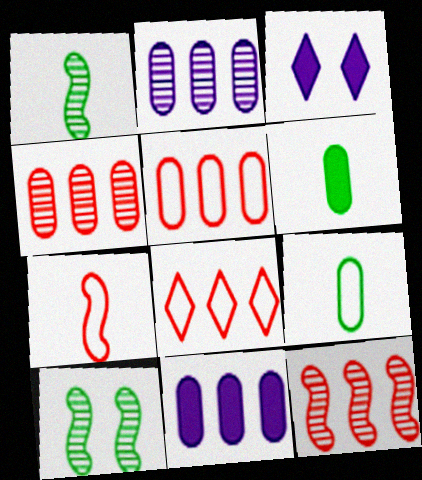[[1, 3, 5], 
[3, 9, 12]]